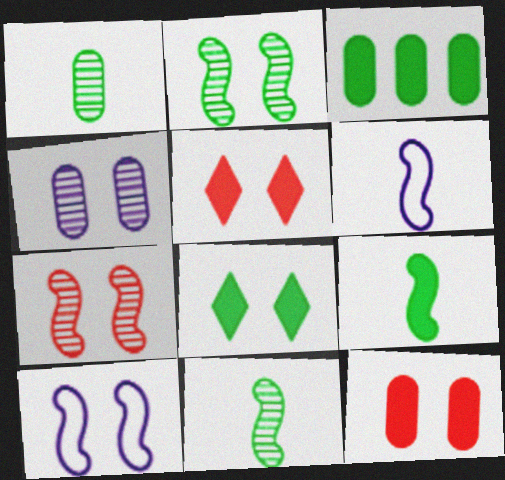[[3, 8, 9]]